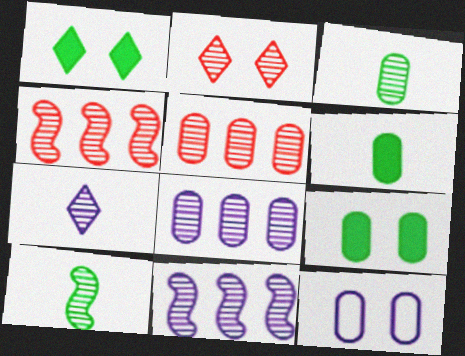[[2, 3, 11], 
[2, 8, 10], 
[5, 6, 12]]